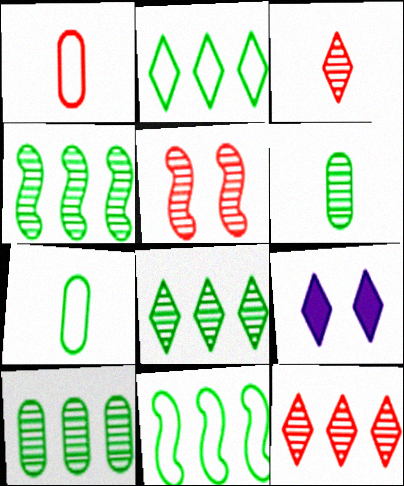[[1, 4, 9], 
[2, 3, 9], 
[4, 8, 10]]